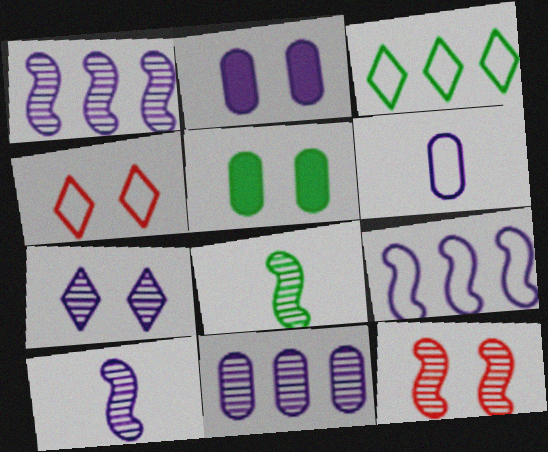[[1, 8, 12], 
[2, 6, 11], 
[3, 5, 8], 
[7, 10, 11]]